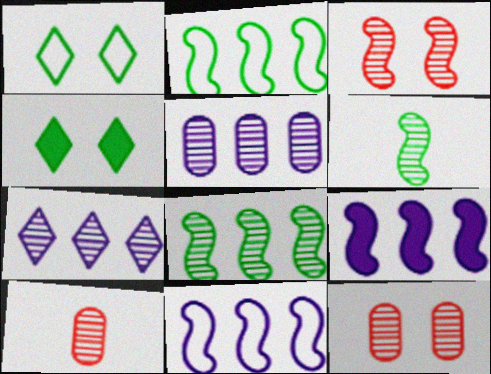[[1, 9, 10], 
[4, 10, 11], 
[6, 7, 12]]